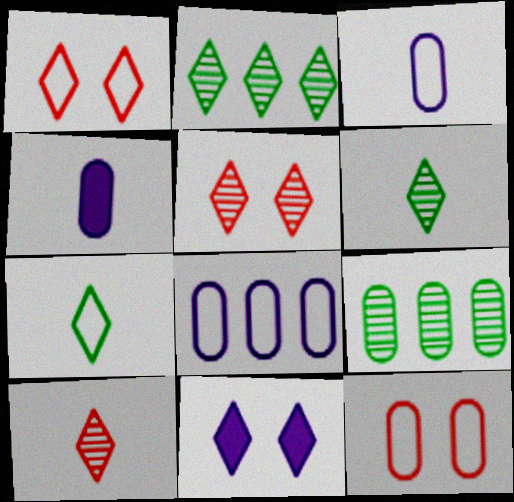[[4, 9, 12]]